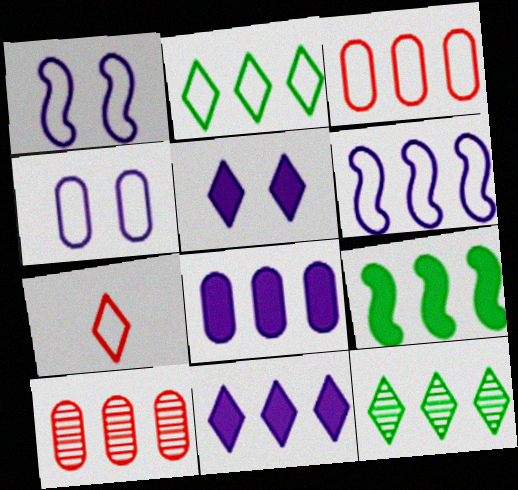[[2, 3, 6], 
[5, 7, 12]]